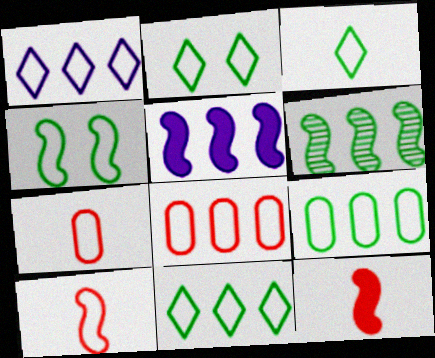[[1, 4, 7], 
[2, 3, 11], 
[3, 4, 9]]